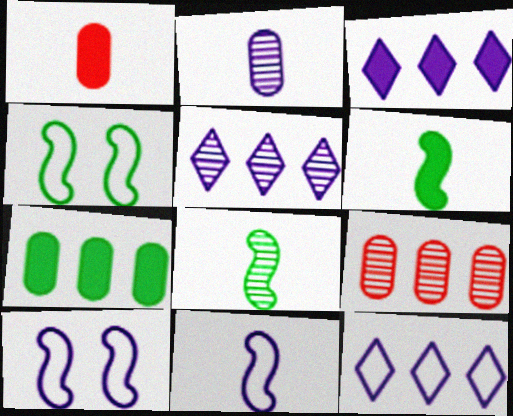[[1, 4, 5], 
[2, 3, 10], 
[3, 5, 12]]